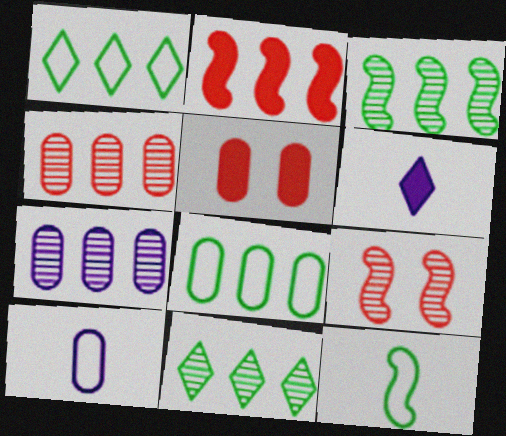[[1, 2, 7], 
[6, 8, 9]]